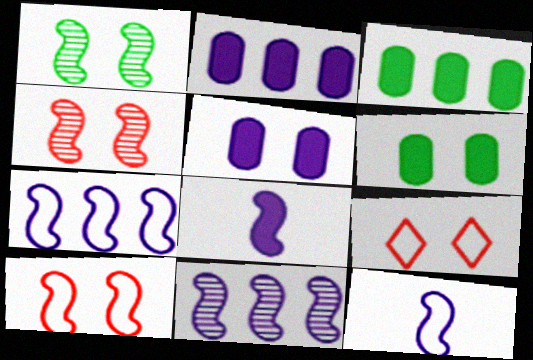[[1, 5, 9]]